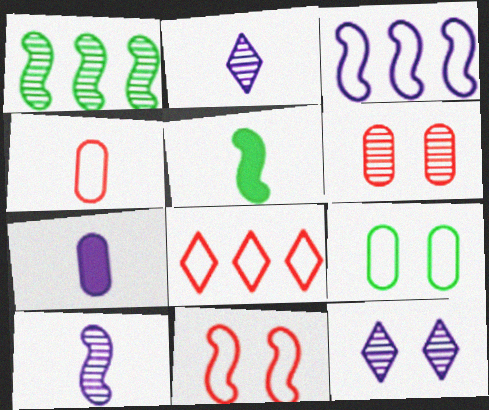[[1, 2, 6], 
[2, 4, 5], 
[3, 7, 12], 
[4, 8, 11]]